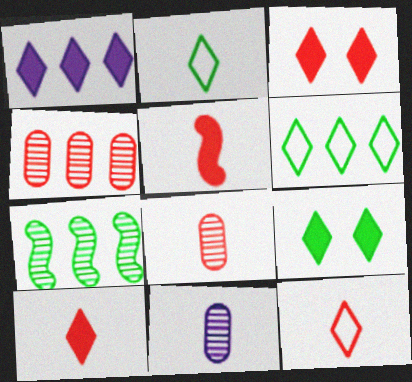[[1, 9, 10], 
[2, 5, 11], 
[5, 8, 12]]